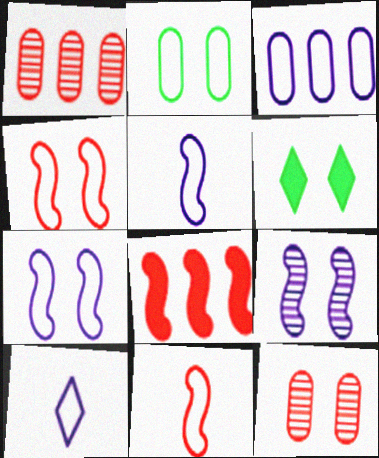[[1, 5, 6], 
[3, 7, 10], 
[6, 7, 12]]